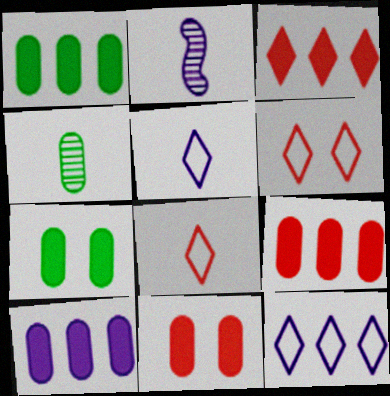[[1, 2, 6], 
[1, 9, 10]]